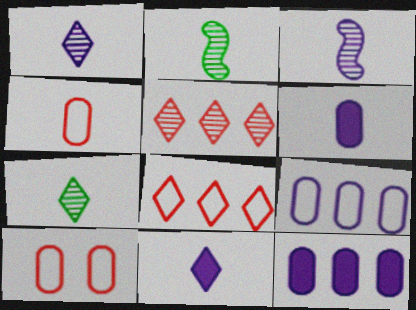[[2, 4, 11]]